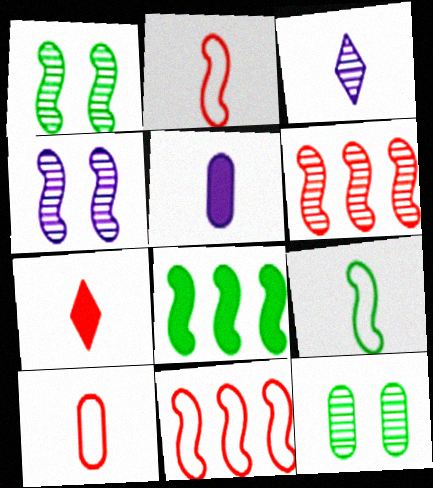[[1, 8, 9], 
[2, 4, 8], 
[3, 6, 12]]